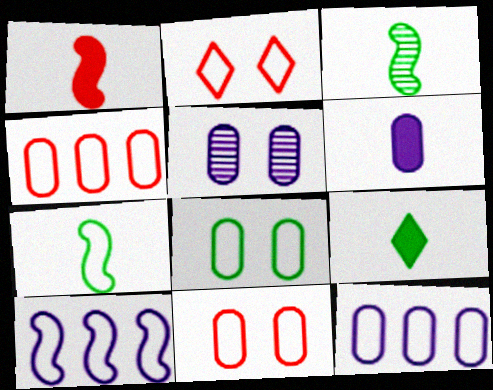[[1, 6, 9], 
[2, 7, 12], 
[5, 6, 12]]